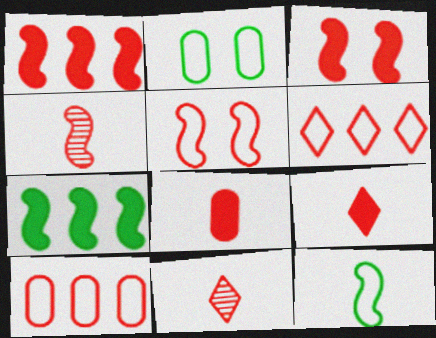[[1, 4, 5], 
[3, 10, 11]]